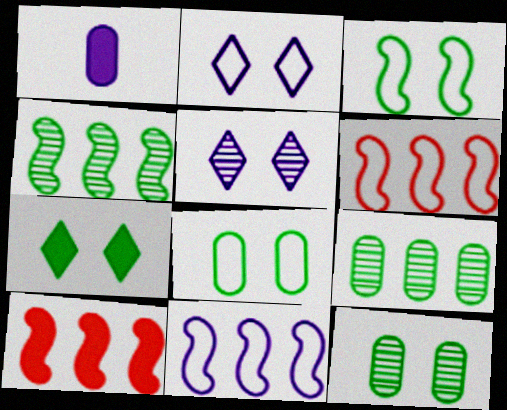[[1, 5, 11], 
[1, 7, 10], 
[3, 7, 12], 
[4, 10, 11]]